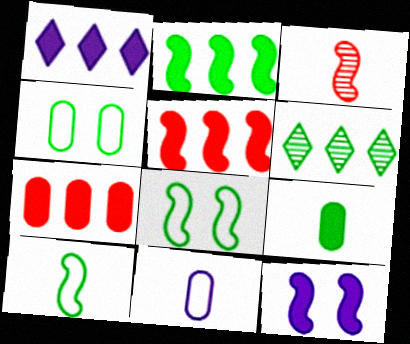[[1, 2, 7], 
[1, 3, 4], 
[6, 8, 9]]